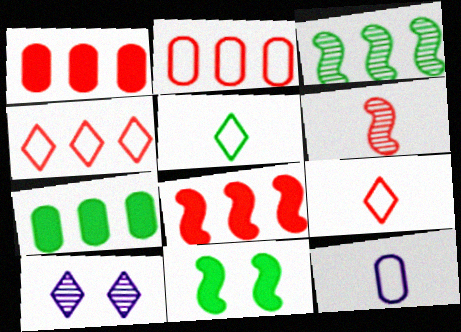[]